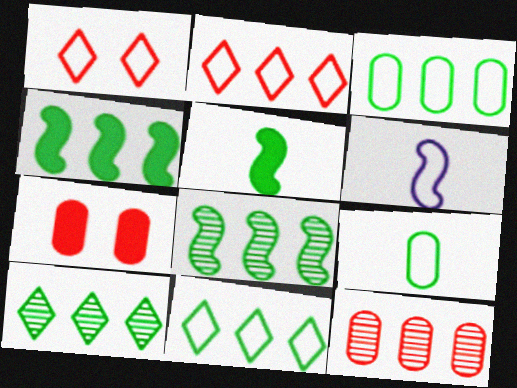[[1, 3, 6], 
[3, 4, 10], 
[6, 7, 10]]